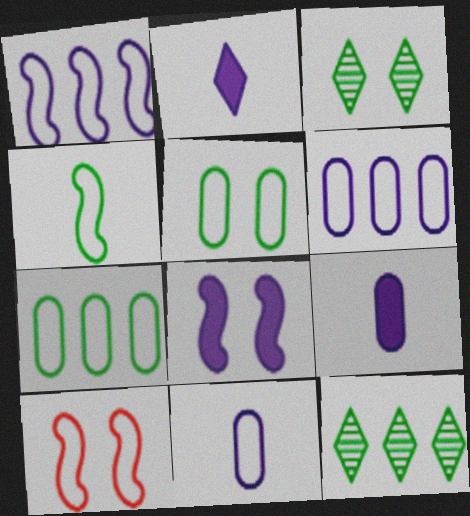[[1, 4, 10], 
[9, 10, 12]]